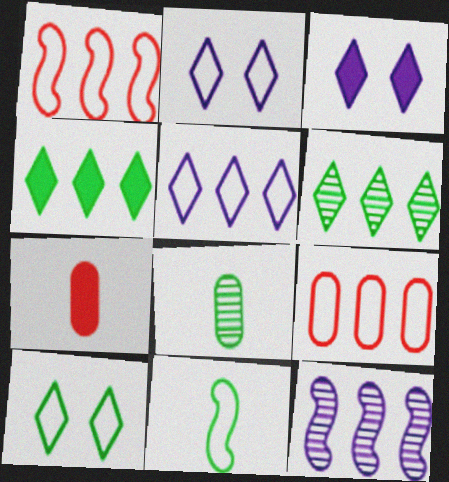[[1, 3, 8], 
[2, 9, 11], 
[4, 9, 12], 
[7, 10, 12]]